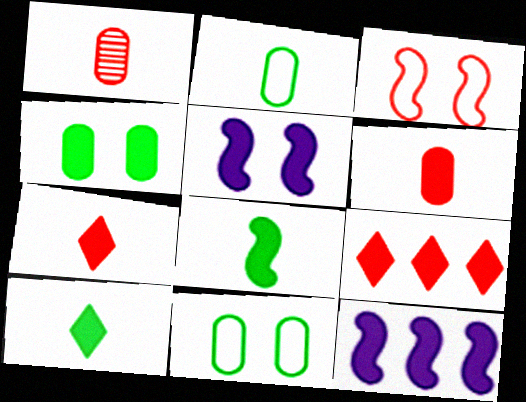[[1, 3, 9], 
[4, 7, 12]]